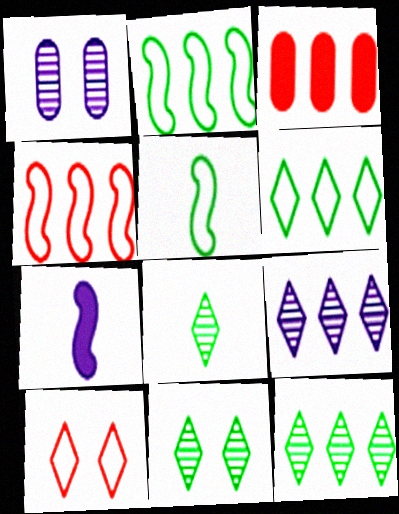[[2, 3, 9], 
[8, 11, 12]]